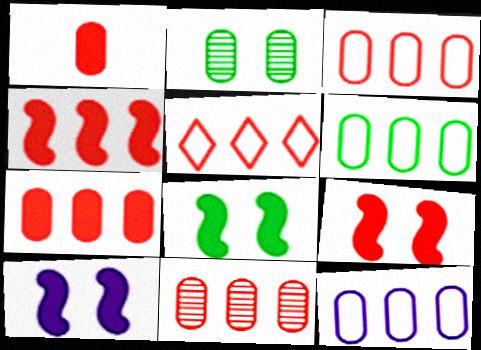[[1, 2, 12], 
[3, 6, 12], 
[3, 7, 11], 
[4, 5, 11], 
[8, 9, 10]]